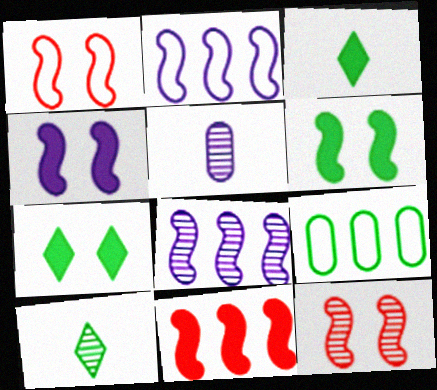[[6, 9, 10]]